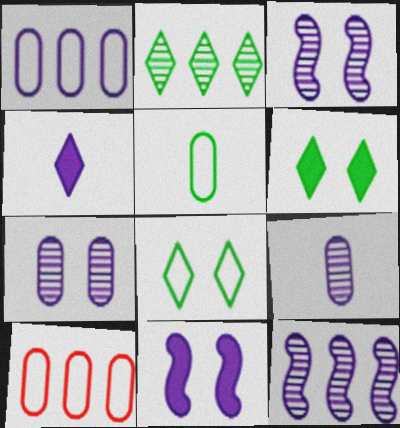[[1, 3, 4]]